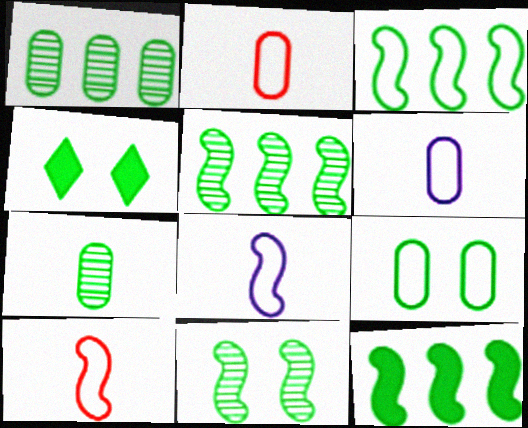[[3, 4, 7], 
[3, 5, 12], 
[4, 9, 11]]